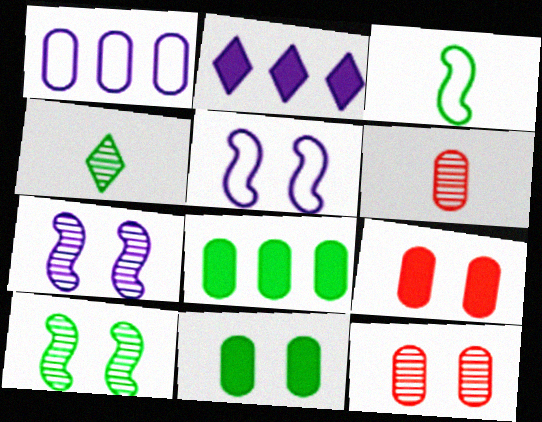[[1, 6, 11], 
[2, 3, 12]]